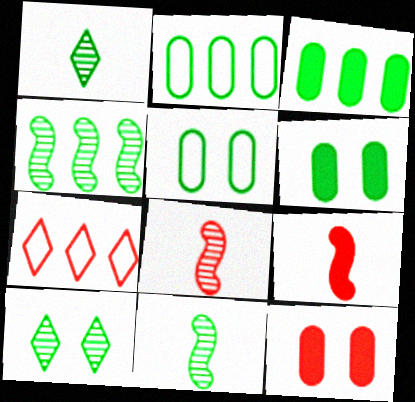[[7, 8, 12]]